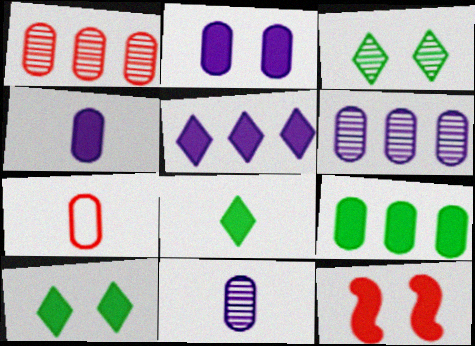[[2, 10, 12]]